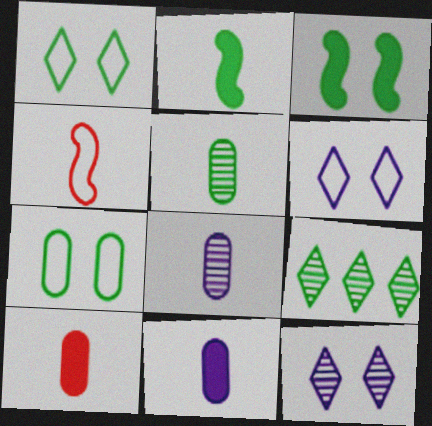[[2, 7, 9]]